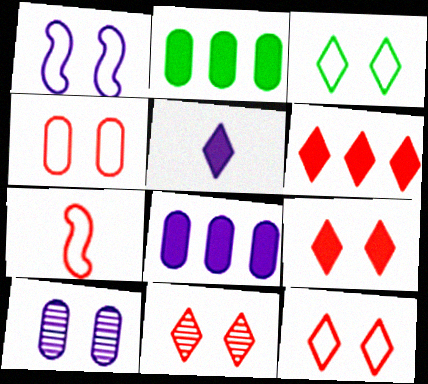[[1, 3, 4], 
[9, 11, 12]]